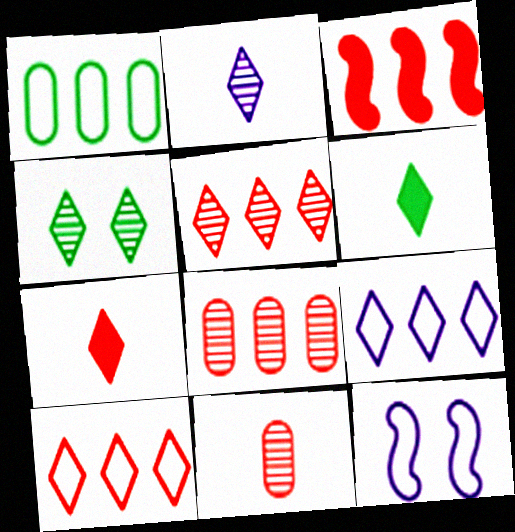[[2, 4, 5], 
[3, 8, 10], 
[4, 7, 9], 
[6, 8, 12]]